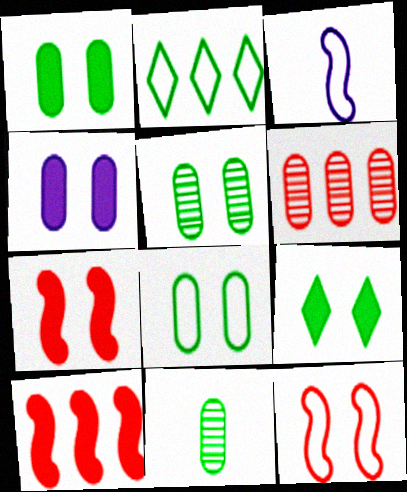[[1, 5, 8], 
[3, 6, 9], 
[4, 7, 9]]